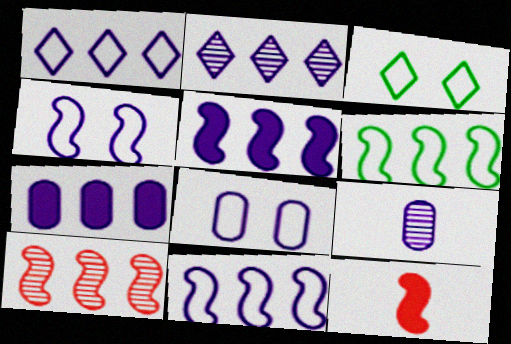[[2, 7, 11], 
[5, 6, 10], 
[7, 8, 9]]